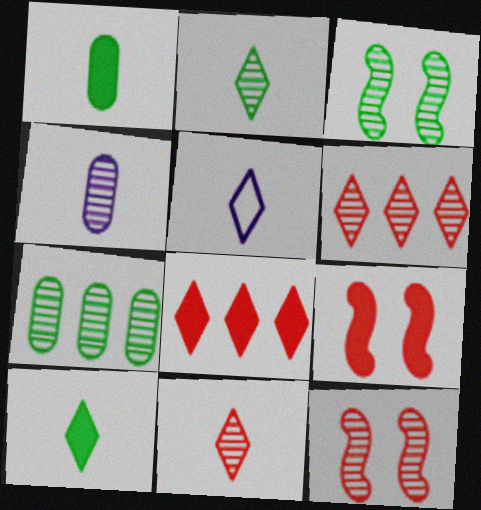[[2, 3, 7], 
[3, 4, 6], 
[5, 7, 9], 
[5, 10, 11]]